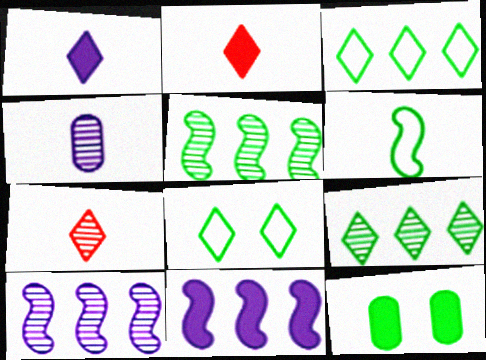[[2, 4, 6], 
[2, 11, 12], 
[6, 9, 12]]